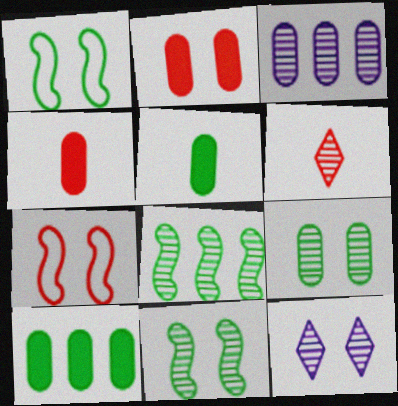[[1, 2, 12], 
[3, 6, 11]]